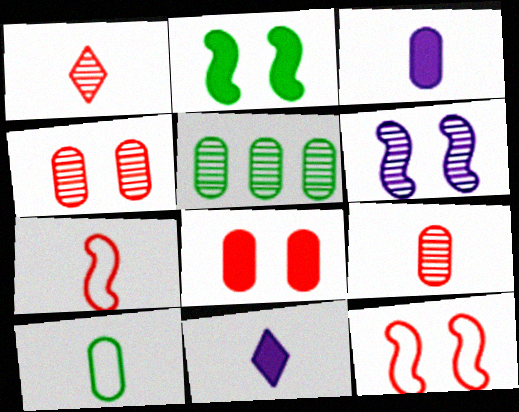[[1, 5, 6], 
[2, 6, 12], 
[3, 9, 10], 
[5, 11, 12]]